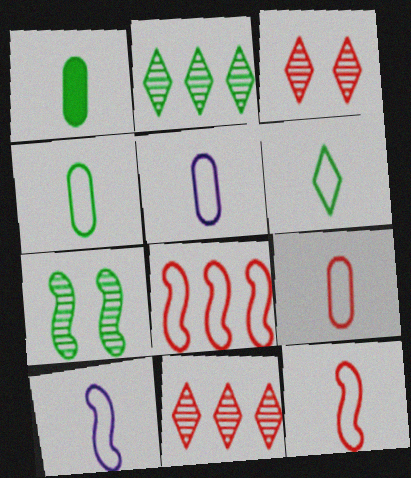[[4, 5, 9], 
[5, 6, 12], 
[6, 9, 10]]